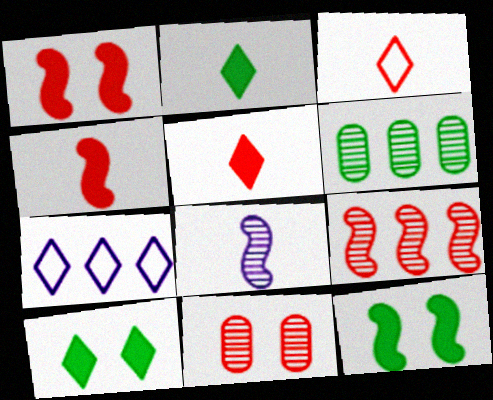[]